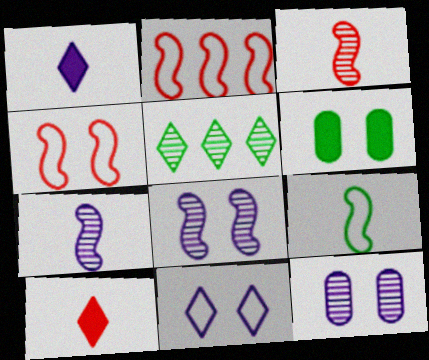[[3, 5, 12], 
[5, 6, 9], 
[5, 10, 11]]